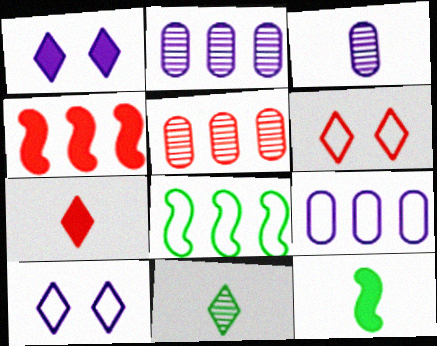[[2, 6, 12], 
[5, 10, 12]]